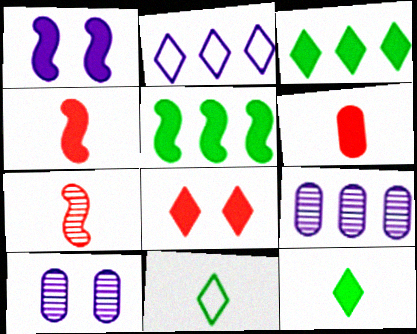[[1, 3, 6], 
[1, 4, 5]]